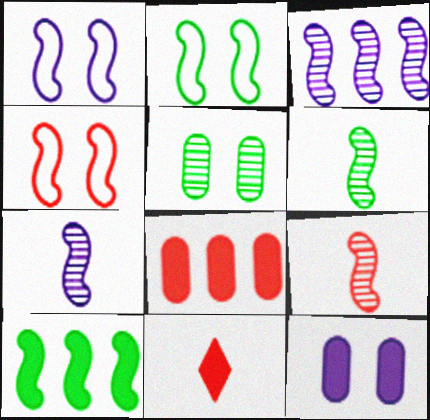[[1, 2, 4], 
[1, 9, 10], 
[2, 6, 10], 
[4, 7, 10], 
[6, 7, 9], 
[10, 11, 12]]